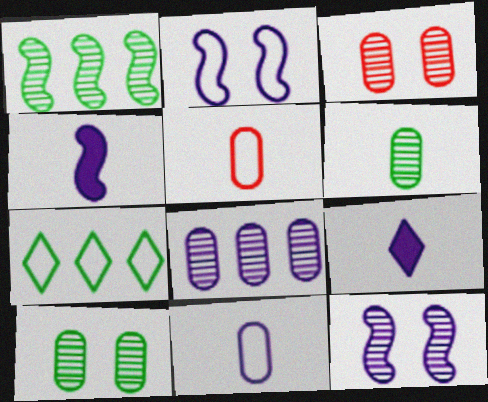[[2, 5, 7], 
[2, 8, 9], 
[3, 4, 7], 
[3, 6, 8]]